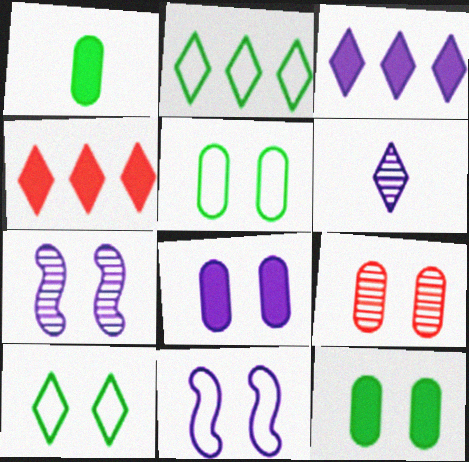[[4, 6, 10], 
[5, 8, 9]]